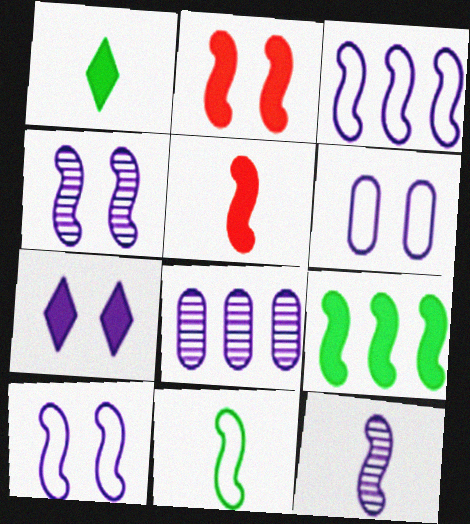[[4, 6, 7], 
[5, 11, 12]]